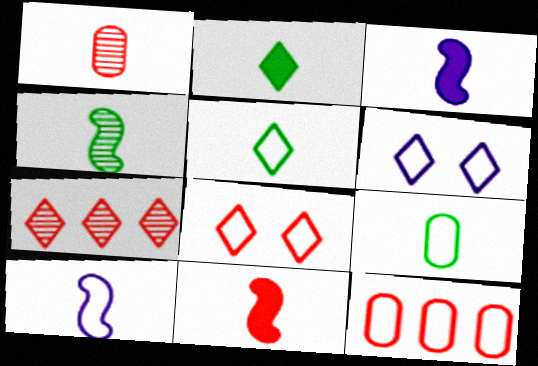[[1, 2, 10], 
[1, 3, 5], 
[2, 4, 9], 
[2, 6, 7], 
[4, 10, 11]]